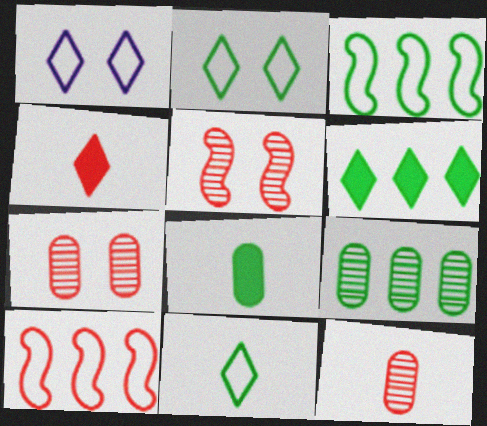[[3, 6, 9], 
[4, 7, 10]]